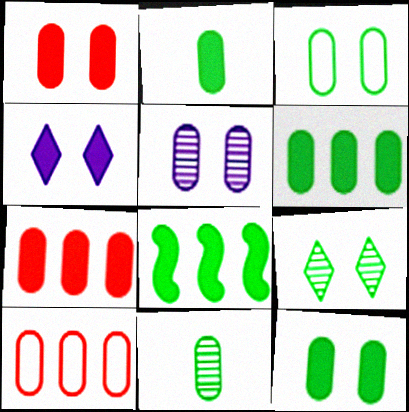[[1, 3, 5], 
[2, 5, 10], 
[2, 6, 12], 
[3, 6, 11]]